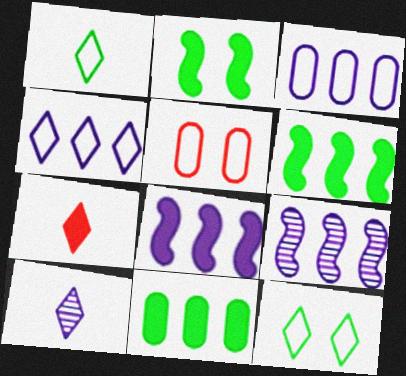[[1, 7, 10], 
[5, 6, 10]]